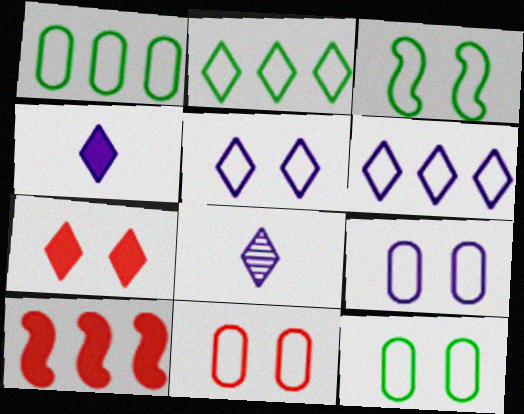[[2, 7, 8], 
[3, 5, 11], 
[8, 10, 12], 
[9, 11, 12]]